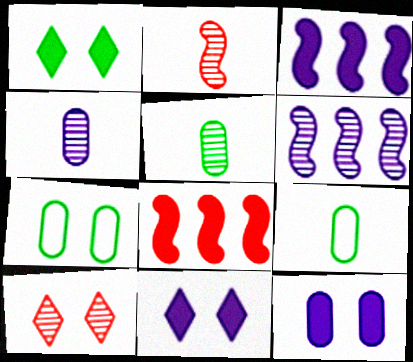[[3, 9, 10], 
[5, 6, 10]]